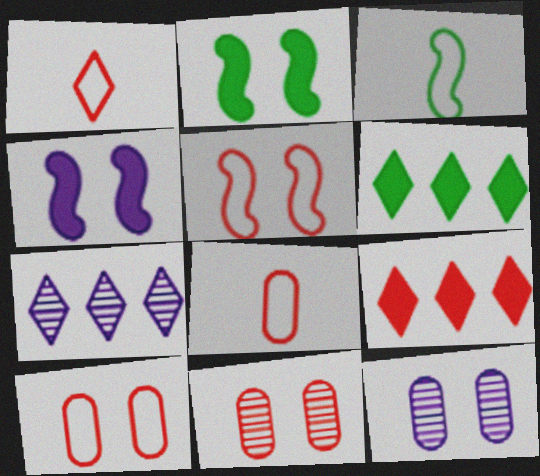[[2, 7, 8], 
[3, 9, 12]]